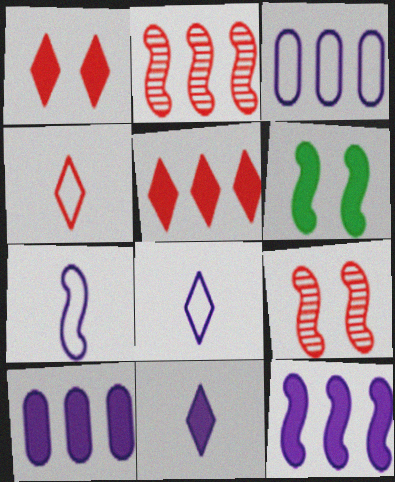[[2, 6, 7]]